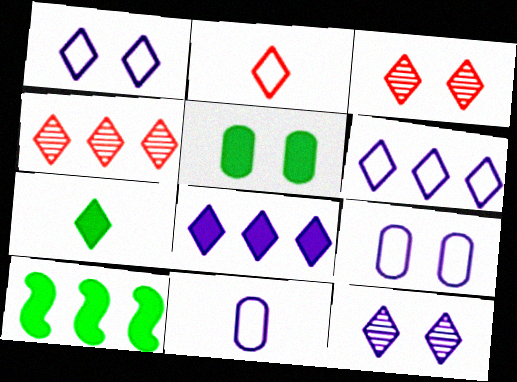[[1, 4, 7], 
[3, 6, 7], 
[3, 10, 11], 
[5, 7, 10]]